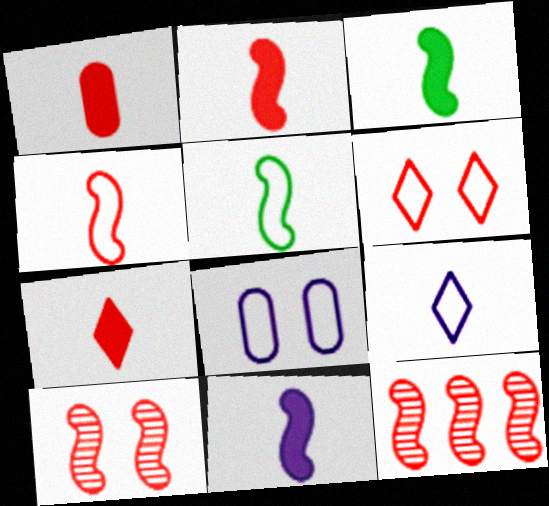[[1, 2, 7], 
[1, 6, 12], 
[2, 3, 11]]